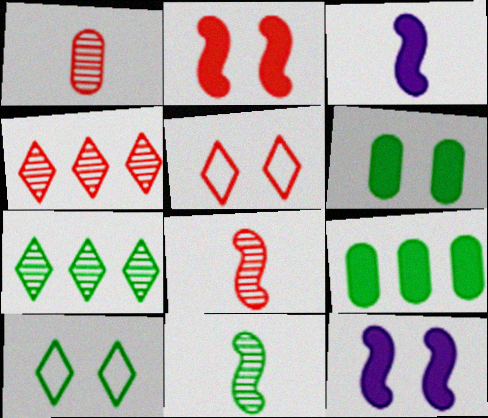[[9, 10, 11]]